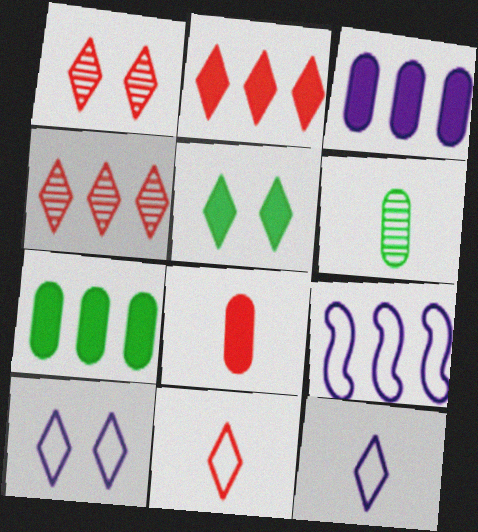[[1, 2, 11], 
[1, 5, 10], 
[4, 5, 12], 
[4, 7, 9]]